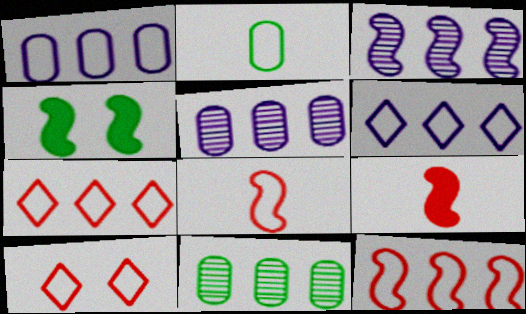[[3, 4, 8]]